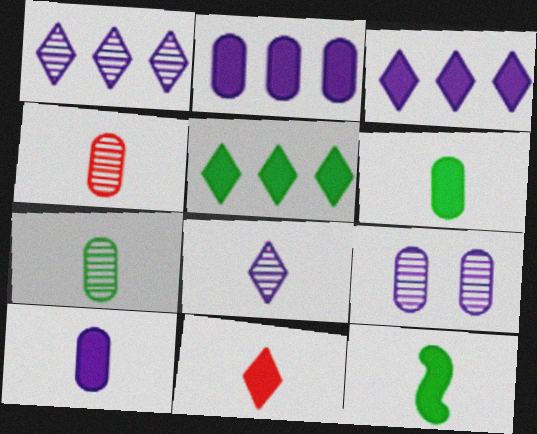[[10, 11, 12]]